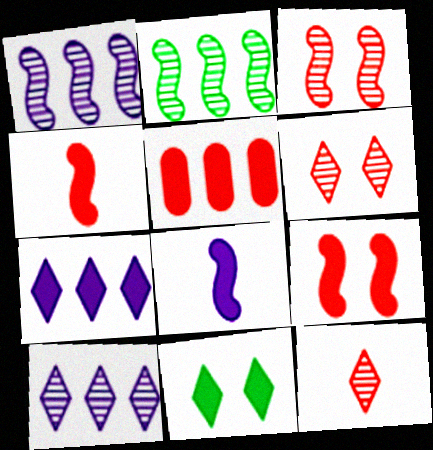[[5, 8, 11]]